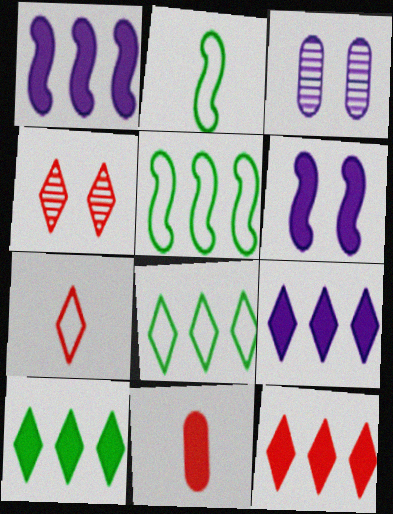[[2, 3, 12], 
[4, 7, 12], 
[6, 10, 11], 
[9, 10, 12]]